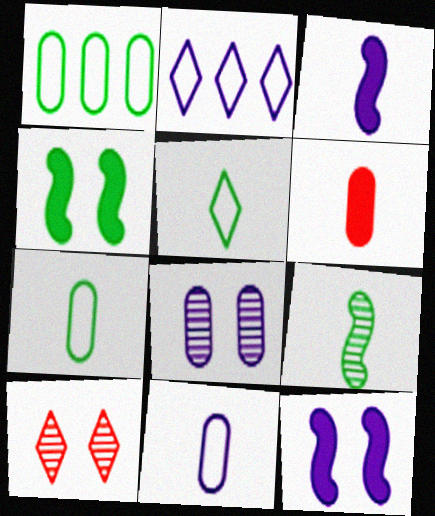[[1, 3, 10], 
[1, 6, 8], 
[2, 3, 8]]